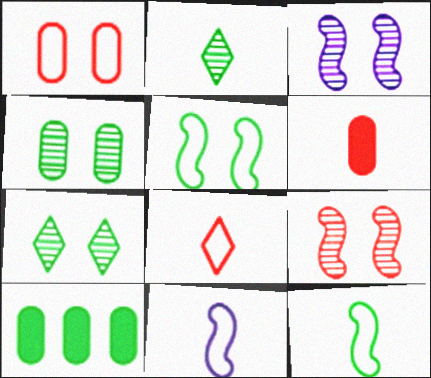[[2, 5, 10], 
[2, 6, 11], 
[3, 8, 10], 
[7, 10, 12]]